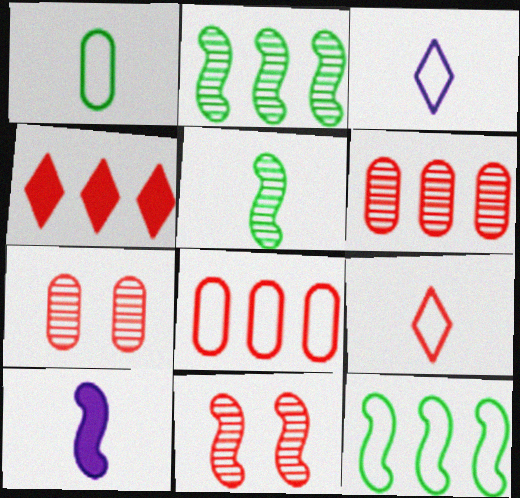[[10, 11, 12]]